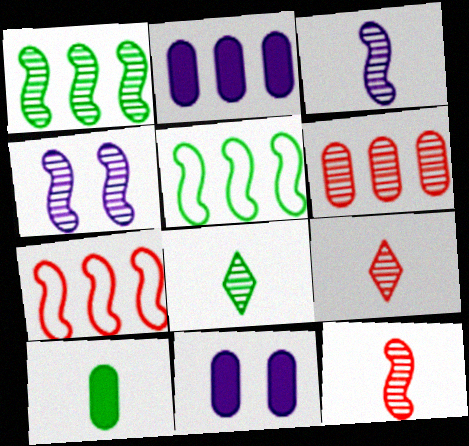[[1, 4, 12], 
[4, 6, 8], 
[5, 9, 11], 
[7, 8, 11]]